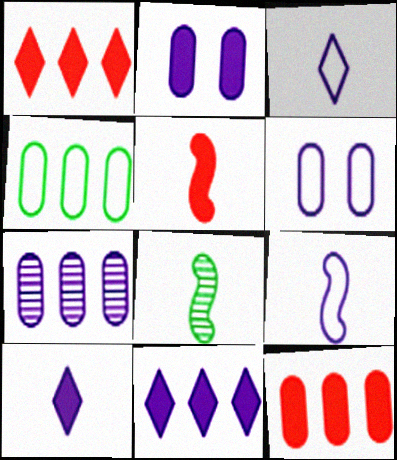[[1, 6, 8], 
[4, 7, 12], 
[5, 8, 9]]